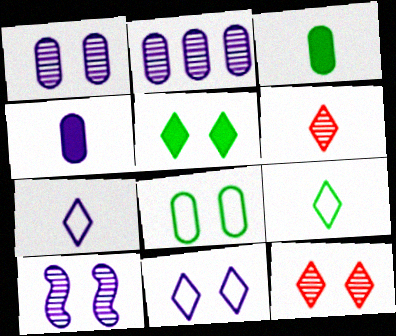[[5, 11, 12]]